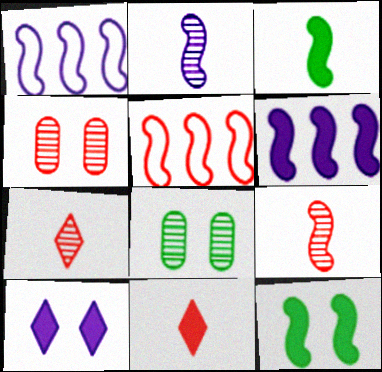[[1, 8, 11], 
[1, 9, 12], 
[2, 5, 12], 
[4, 5, 11]]